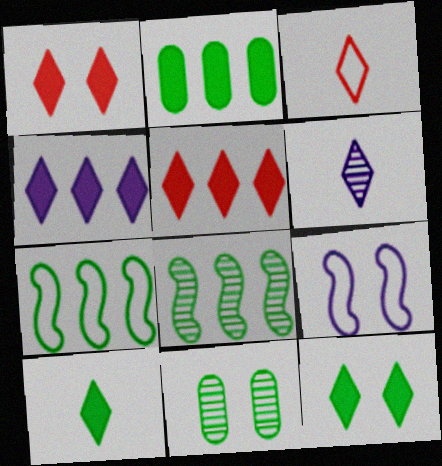[[1, 4, 10], 
[1, 9, 11], 
[3, 6, 10], 
[7, 10, 11]]